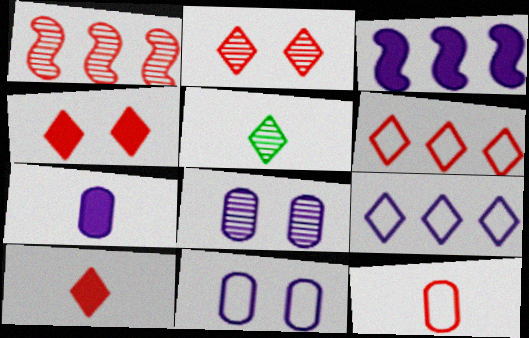[[1, 4, 12], 
[1, 5, 8], 
[2, 6, 10], 
[4, 5, 9]]